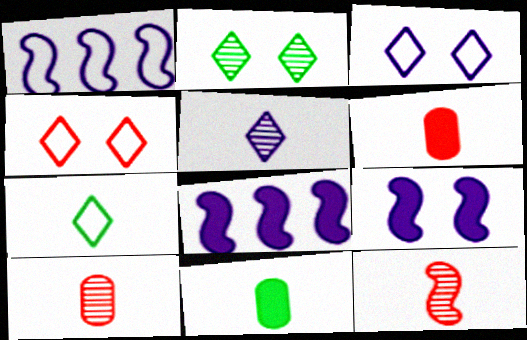[[1, 2, 6]]